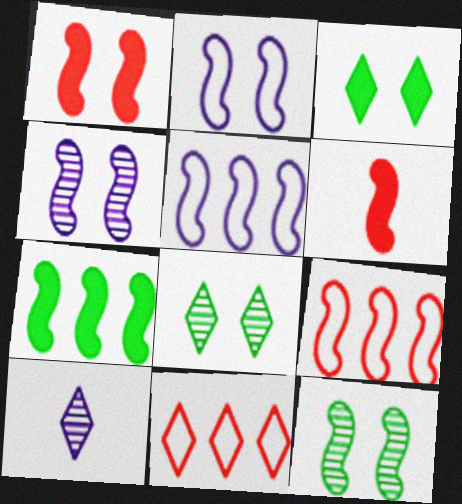[[1, 2, 12], 
[3, 10, 11], 
[5, 6, 12]]